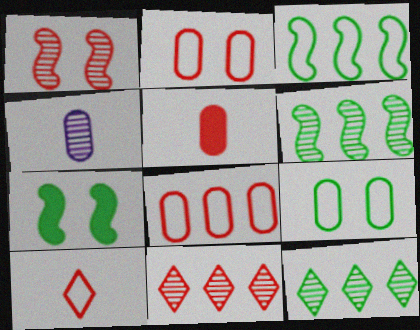[[1, 4, 12]]